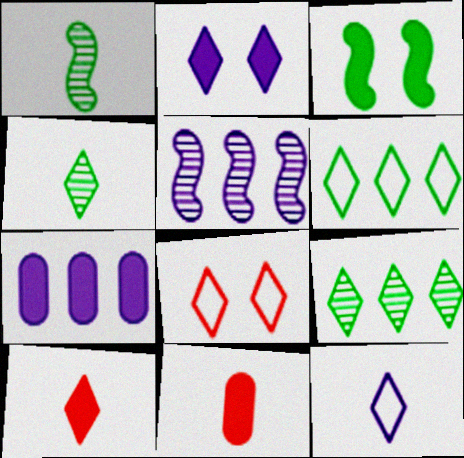[[1, 7, 8], 
[1, 11, 12], 
[3, 7, 10], 
[4, 10, 12], 
[6, 8, 12]]